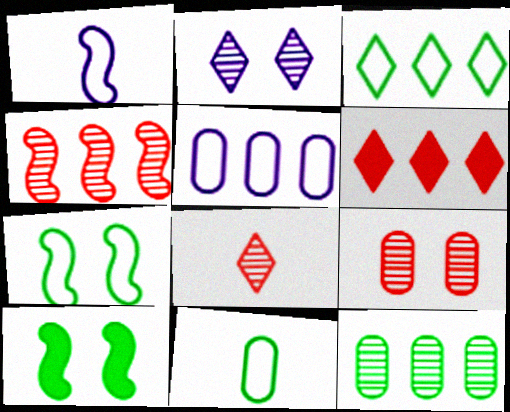[[1, 4, 10], 
[3, 7, 11], 
[4, 8, 9], 
[5, 8, 10]]